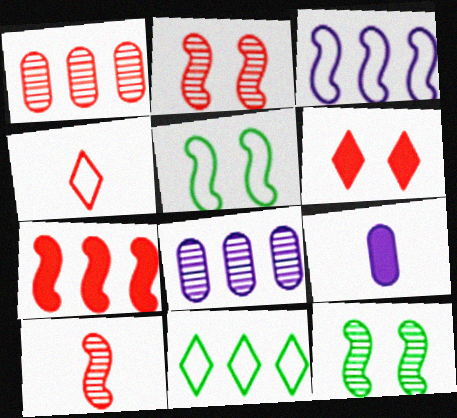[[2, 9, 11], 
[7, 8, 11]]